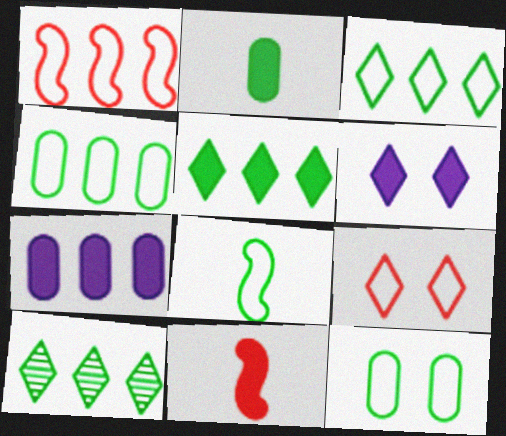[[1, 7, 10], 
[3, 5, 10], 
[3, 8, 12]]